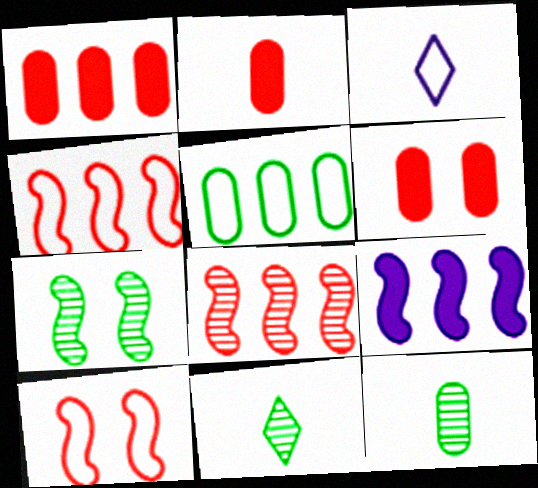[[1, 2, 6], 
[1, 3, 7], 
[3, 5, 10]]